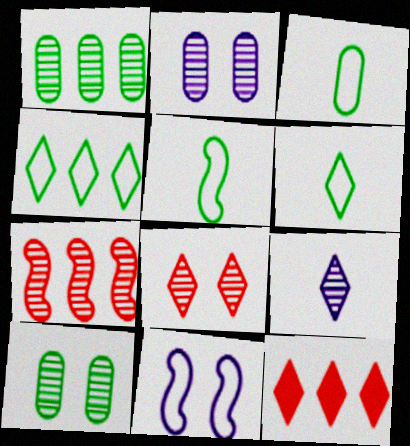[[2, 5, 12], 
[3, 5, 6], 
[7, 9, 10]]